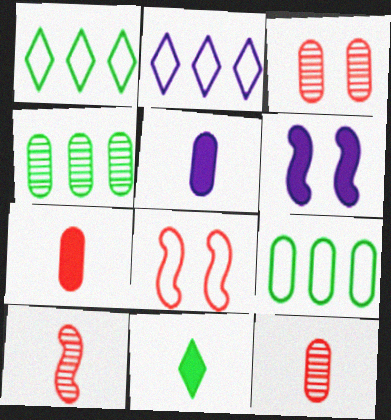[[1, 6, 12], 
[3, 5, 9]]